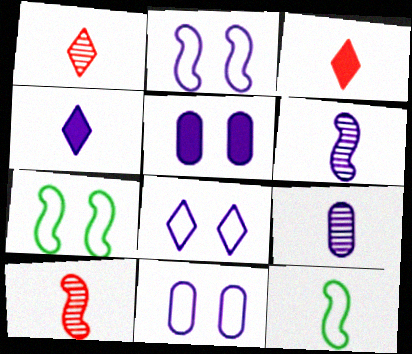[[2, 8, 11], 
[3, 9, 12]]